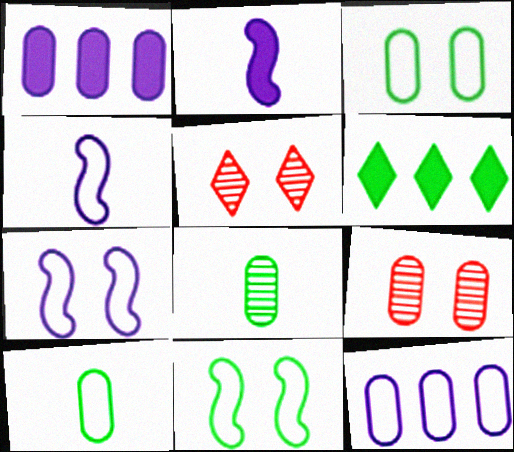[[1, 9, 10], 
[4, 6, 9], 
[6, 8, 11]]